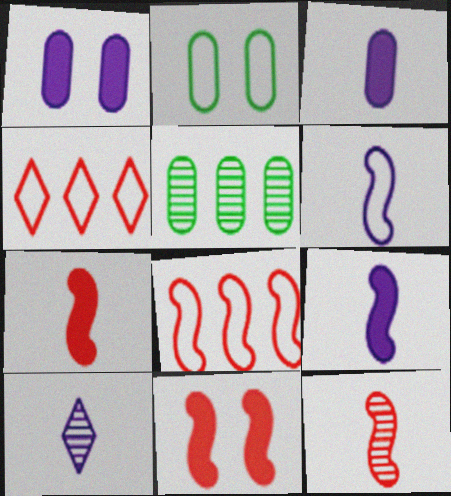[[2, 4, 6], 
[3, 6, 10], 
[8, 11, 12]]